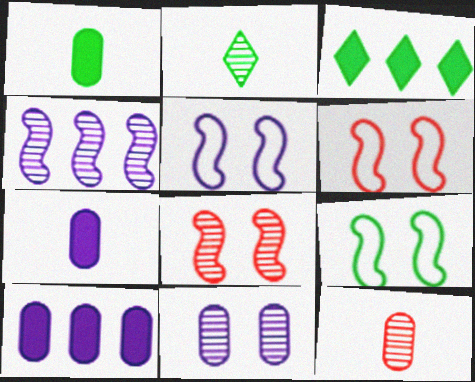[[2, 6, 10], 
[3, 5, 12], 
[5, 6, 9]]